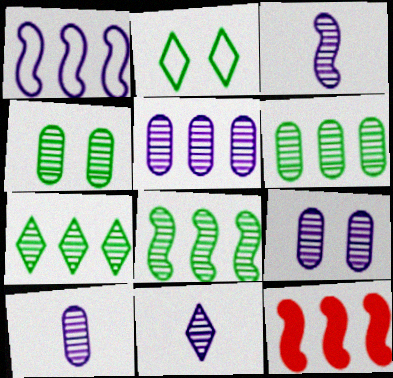[[1, 8, 12], 
[2, 10, 12], 
[3, 10, 11], 
[5, 9, 10], 
[6, 7, 8]]